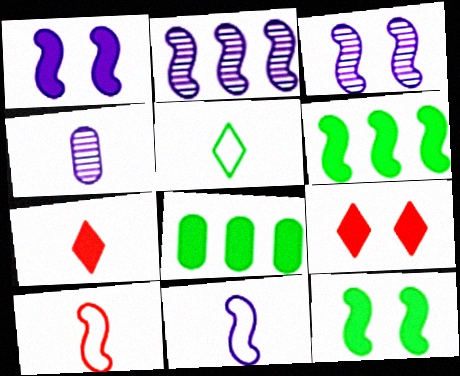[[1, 2, 11], 
[1, 7, 8], 
[2, 10, 12], 
[3, 6, 10]]